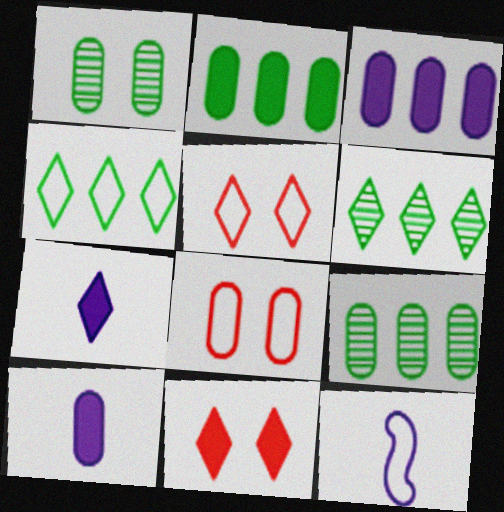[[4, 8, 12], 
[5, 6, 7], 
[8, 9, 10], 
[9, 11, 12]]